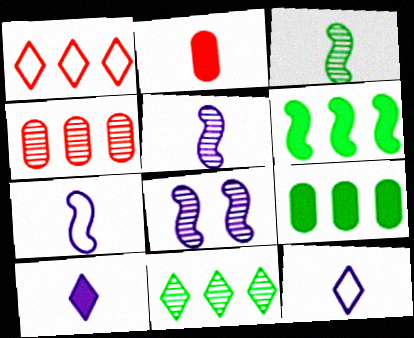[[2, 3, 12]]